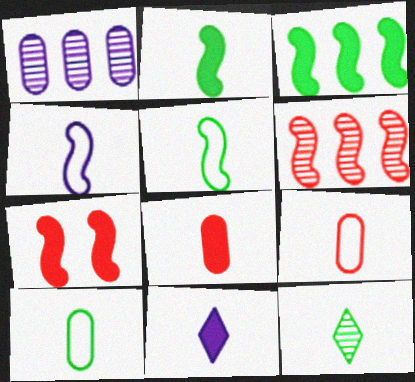[[2, 8, 11], 
[2, 10, 12], 
[4, 8, 12]]